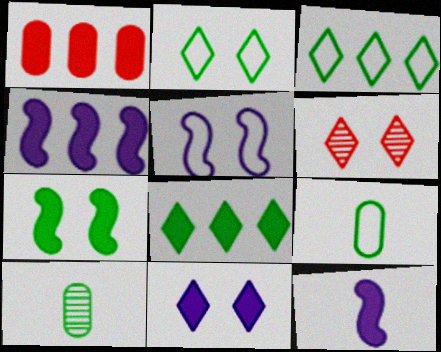[[1, 4, 8], 
[2, 6, 11], 
[3, 7, 10], 
[4, 6, 9]]